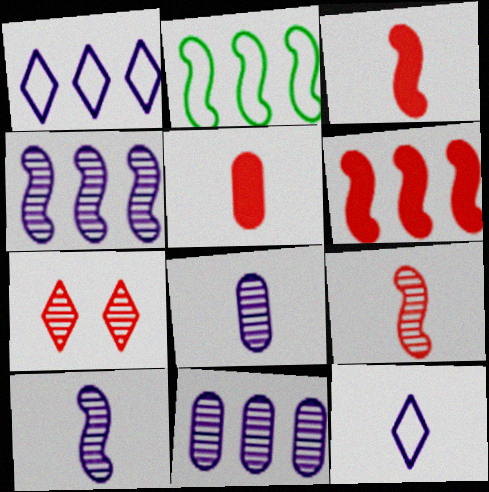[[2, 4, 6]]